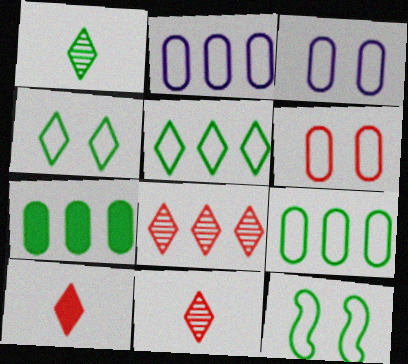[[1, 7, 12]]